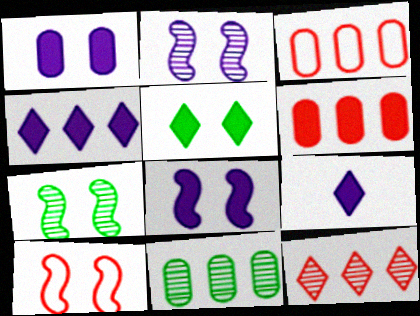[[3, 7, 9], 
[7, 8, 10], 
[9, 10, 11]]